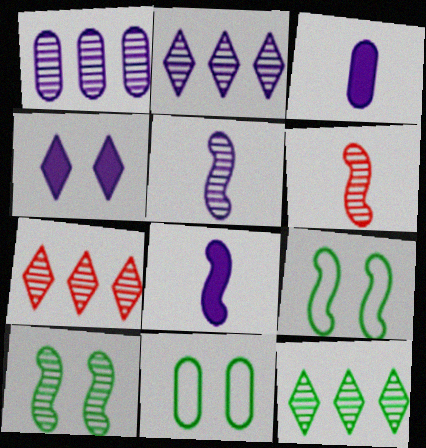[[2, 7, 12], 
[3, 7, 9], 
[7, 8, 11]]